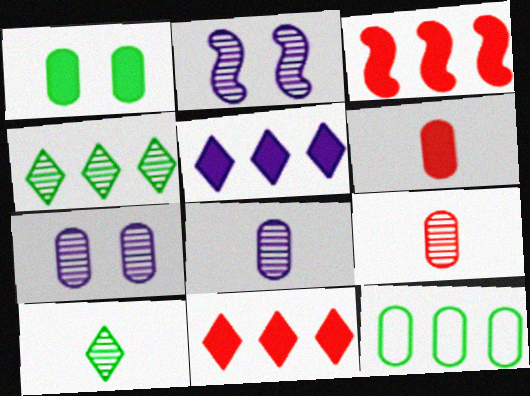[[2, 4, 9], 
[6, 7, 12]]